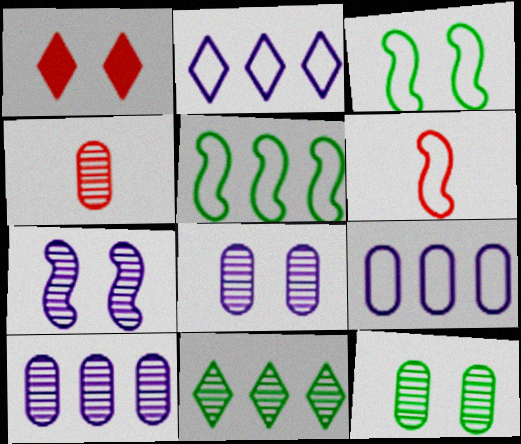[[1, 3, 8], 
[4, 7, 11], 
[4, 10, 12]]